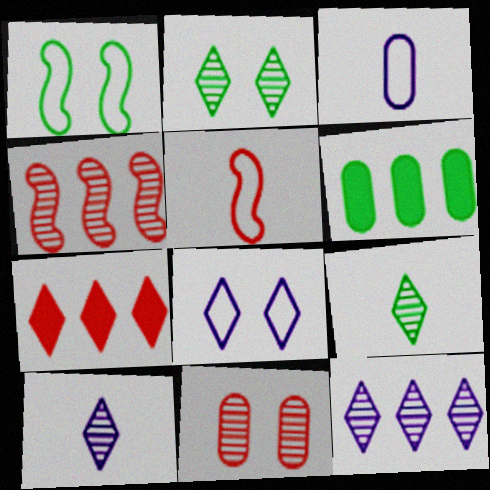[[1, 6, 9], 
[3, 6, 11], 
[5, 7, 11], 
[7, 8, 9]]